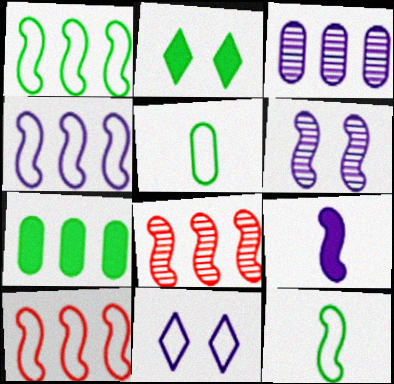[[1, 4, 10], 
[3, 9, 11], 
[4, 6, 9], 
[5, 10, 11]]